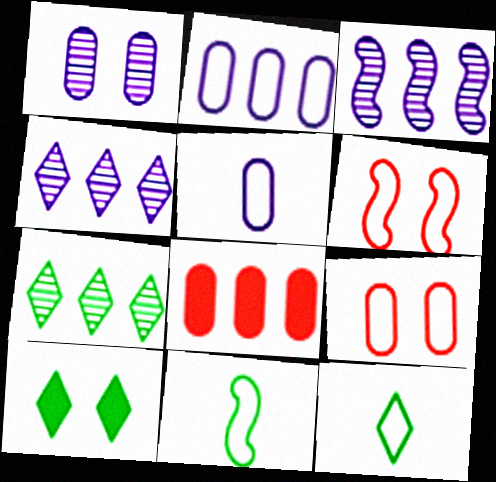[[1, 6, 10], 
[2, 6, 12], 
[7, 10, 12]]